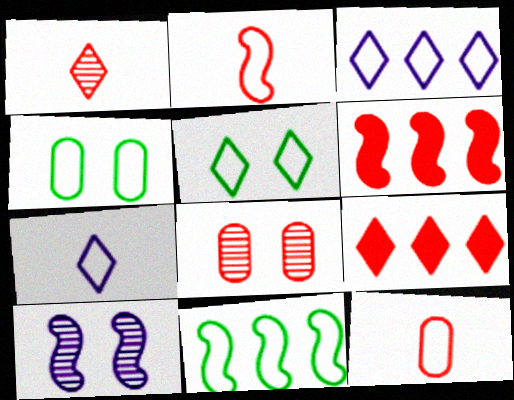[[2, 3, 4], 
[2, 8, 9]]